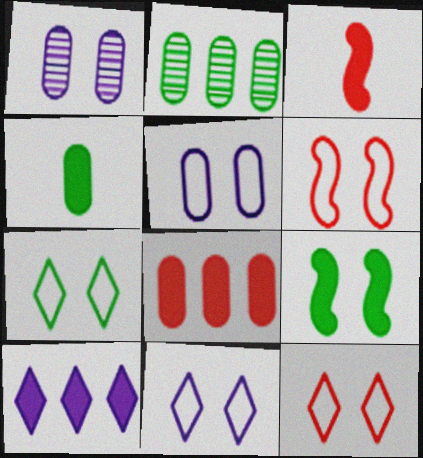[[1, 9, 12], 
[2, 3, 11], 
[5, 6, 7], 
[7, 11, 12]]